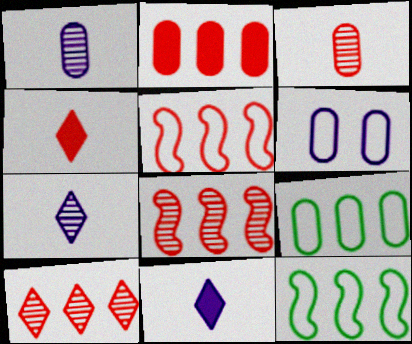[[2, 5, 10]]